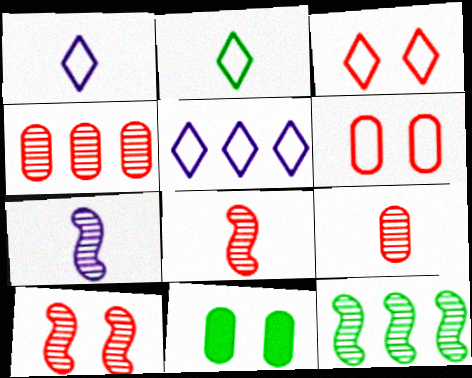[[2, 3, 5], 
[2, 11, 12], 
[5, 8, 11], 
[7, 10, 12]]